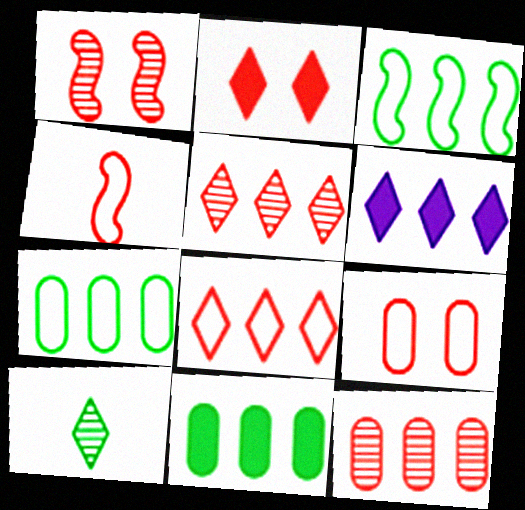[[1, 2, 9], 
[2, 4, 12], 
[3, 6, 12], 
[4, 8, 9]]